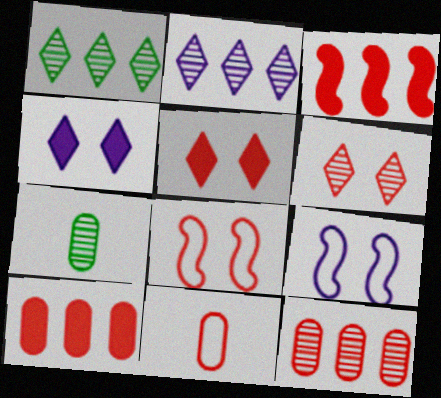[[3, 6, 11]]